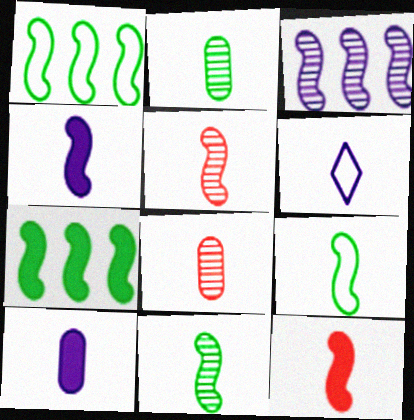[[2, 6, 12], 
[4, 5, 9]]